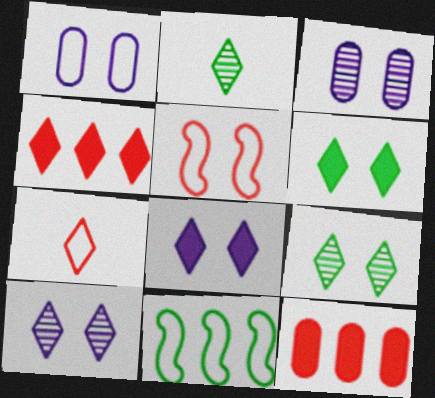[[1, 7, 11], 
[3, 5, 6]]